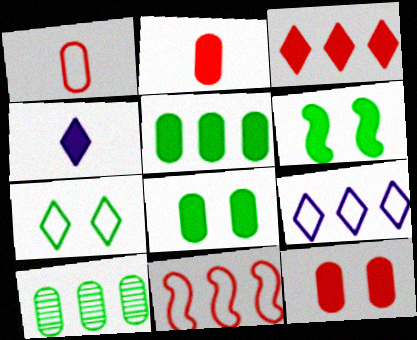[]